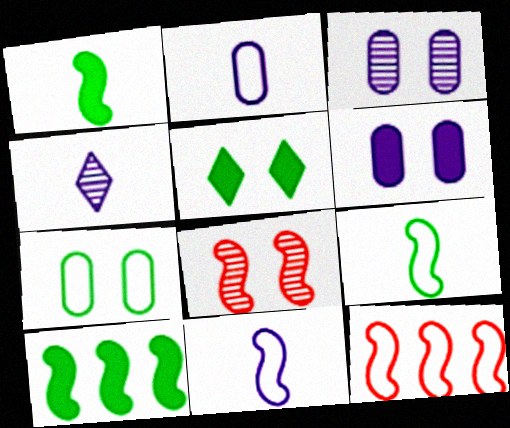[[8, 10, 11]]